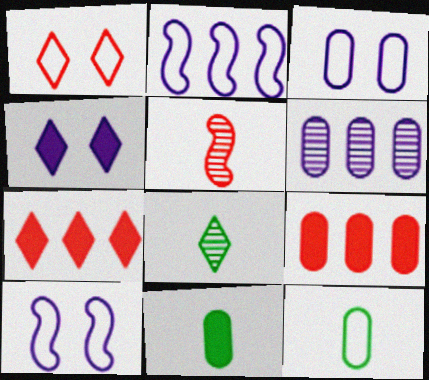[[1, 2, 12], 
[1, 5, 9], 
[8, 9, 10]]